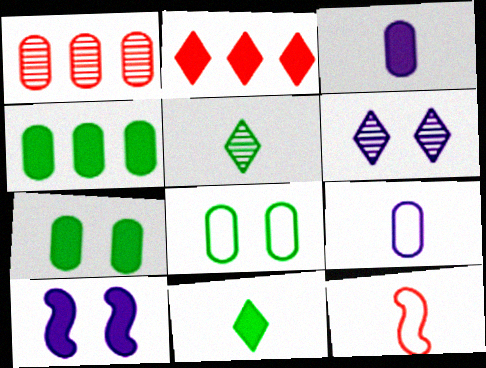[[1, 3, 8], 
[1, 7, 9], 
[3, 5, 12], 
[4, 6, 12]]